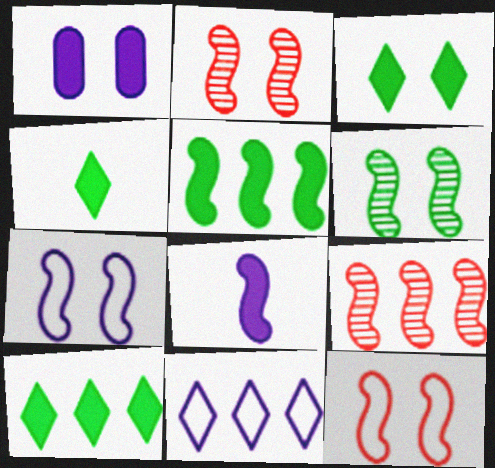[[3, 4, 10]]